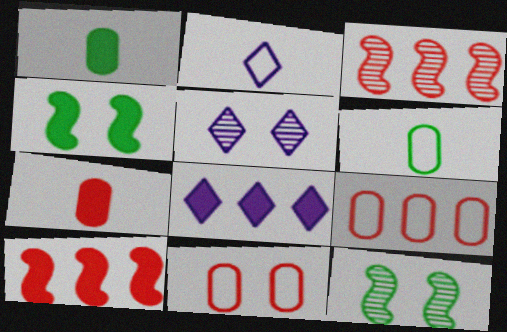[[2, 5, 8], 
[4, 5, 11], 
[4, 7, 8], 
[5, 6, 10]]